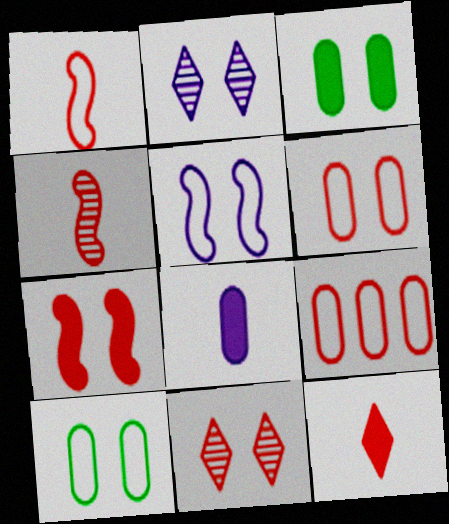[[2, 7, 10], 
[3, 5, 11], 
[6, 7, 11]]